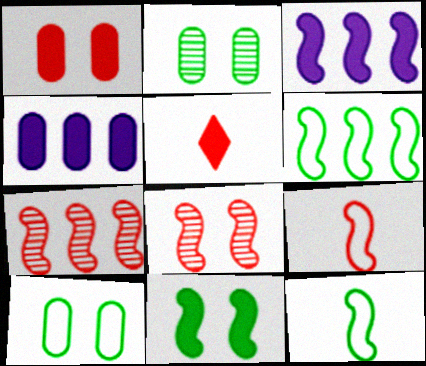[[3, 6, 7], 
[3, 8, 12], 
[4, 5, 11]]